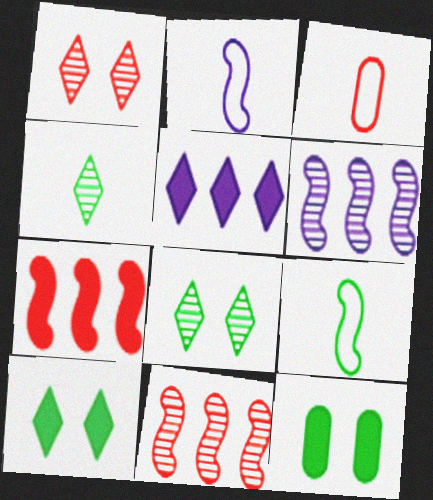[[1, 3, 7], 
[3, 6, 10]]